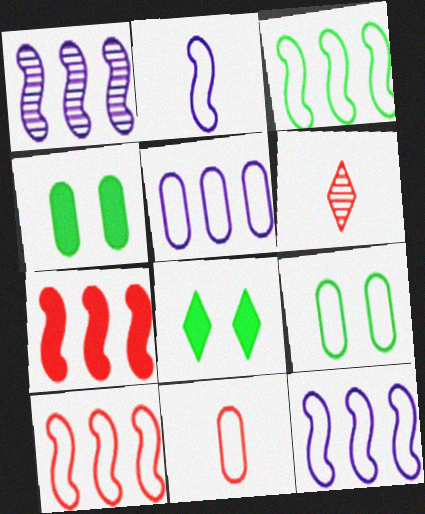[[1, 3, 7], 
[1, 8, 11], 
[3, 10, 12], 
[4, 6, 12], 
[5, 9, 11]]